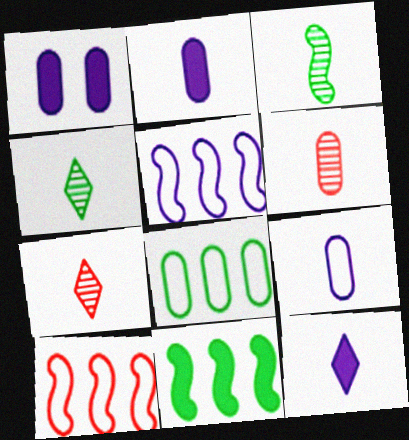[[1, 4, 10], 
[1, 6, 8]]